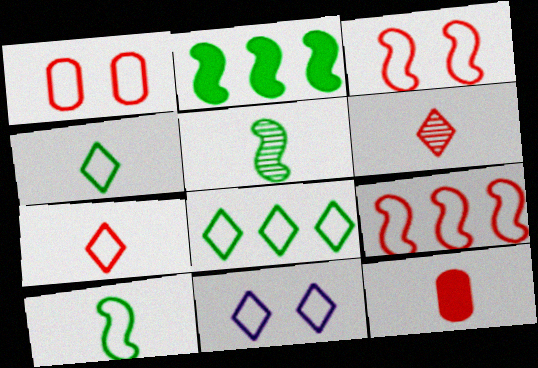[[1, 7, 9], 
[7, 8, 11]]